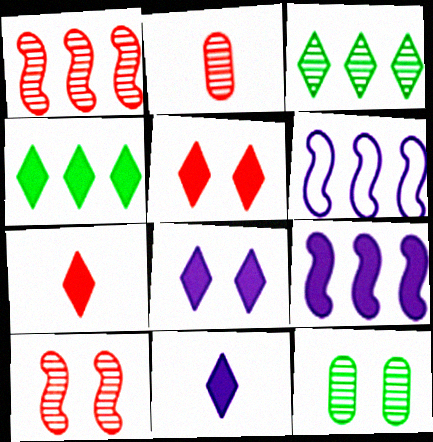[[4, 5, 11], 
[4, 7, 8], 
[6, 7, 12]]